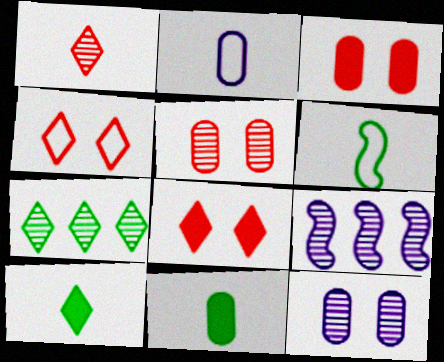[[4, 9, 11]]